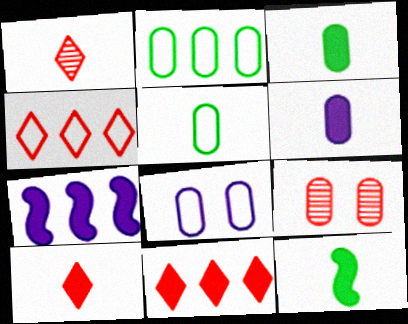[[2, 6, 9], 
[6, 10, 12]]